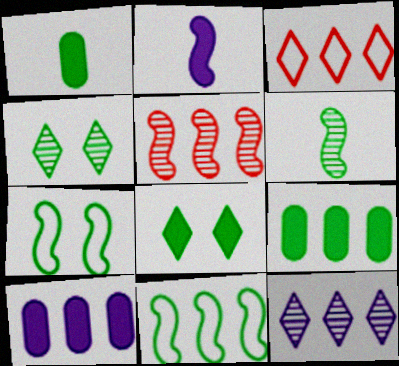[[1, 4, 11], 
[2, 5, 7]]